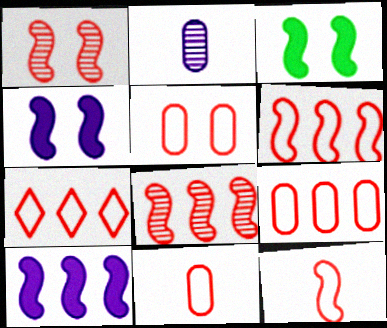[[2, 3, 7], 
[5, 7, 12], 
[5, 9, 11], 
[6, 7, 9]]